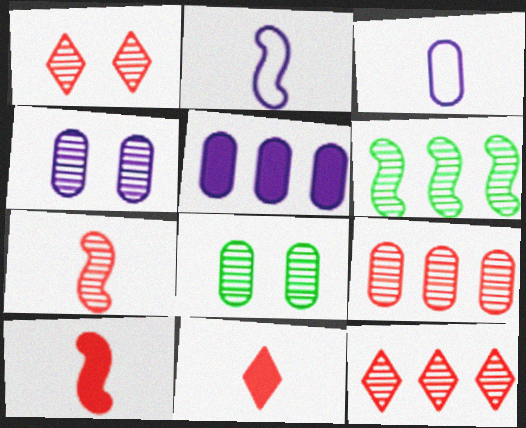[[1, 7, 9], 
[3, 4, 5]]